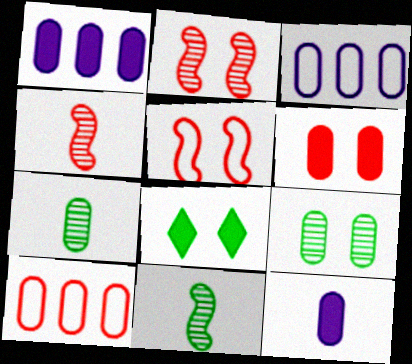[[3, 4, 8], 
[3, 6, 7], 
[9, 10, 12]]